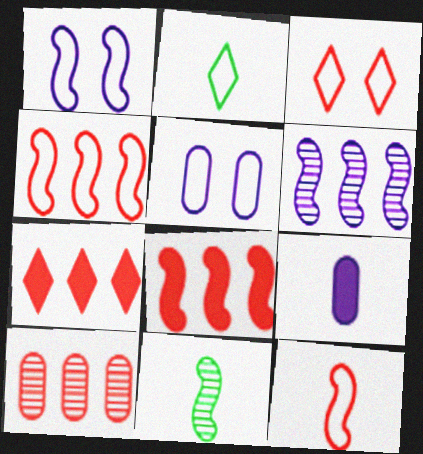[[1, 8, 11], 
[2, 4, 5], 
[4, 7, 10], 
[5, 7, 11]]